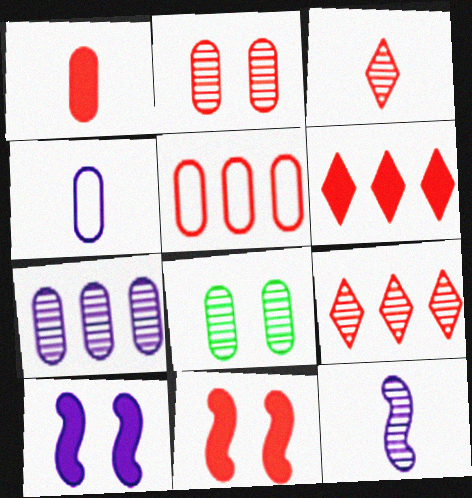[[1, 2, 5], 
[1, 6, 11], 
[3, 5, 11], 
[8, 9, 12]]